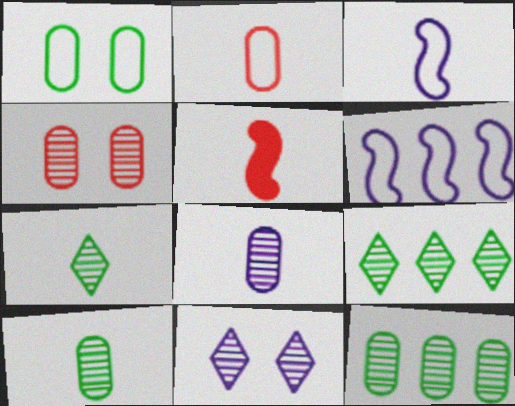[[4, 8, 12]]